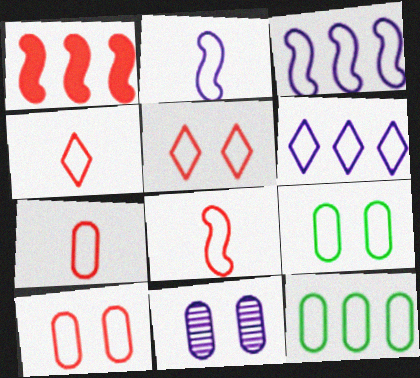[[2, 5, 12], 
[3, 4, 9], 
[4, 7, 8], 
[6, 8, 9]]